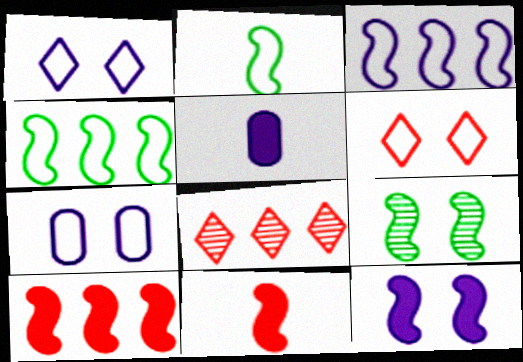[[3, 9, 11]]